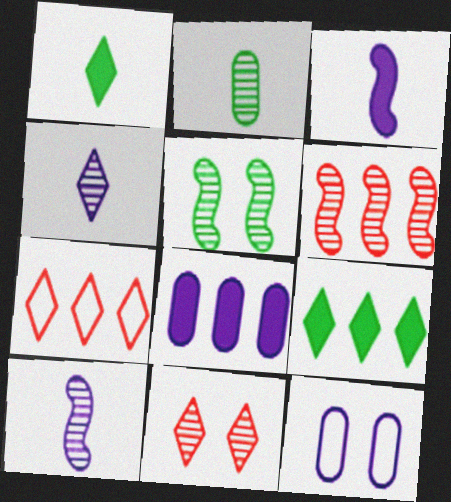[[1, 6, 12], 
[5, 6, 10]]